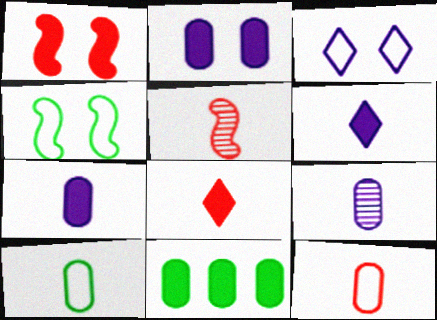[[1, 6, 11], 
[3, 5, 11], 
[5, 6, 10], 
[5, 8, 12]]